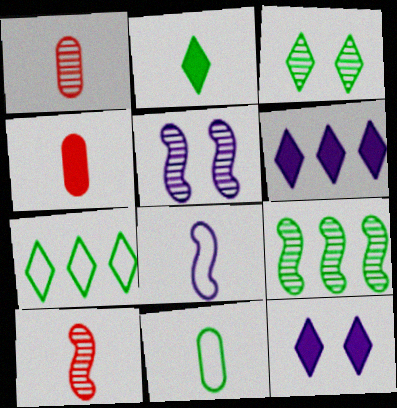[[1, 2, 8], 
[2, 3, 7], 
[4, 5, 7], 
[5, 9, 10]]